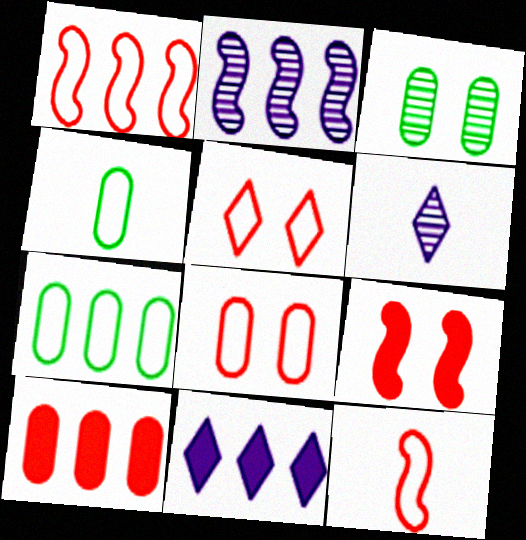[[3, 11, 12], 
[6, 7, 9]]